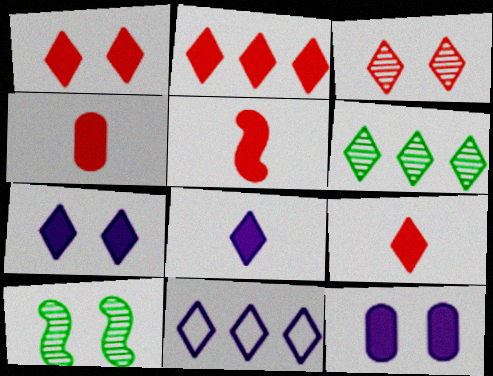[[1, 2, 9], 
[2, 6, 11], 
[4, 5, 9], 
[4, 10, 11]]